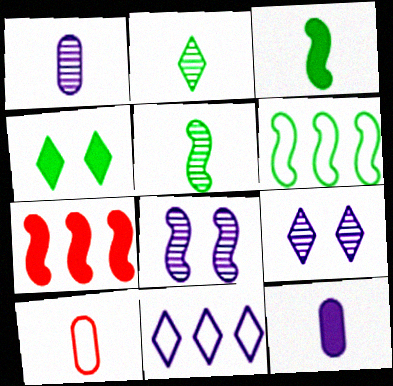[[4, 7, 12], 
[8, 11, 12]]